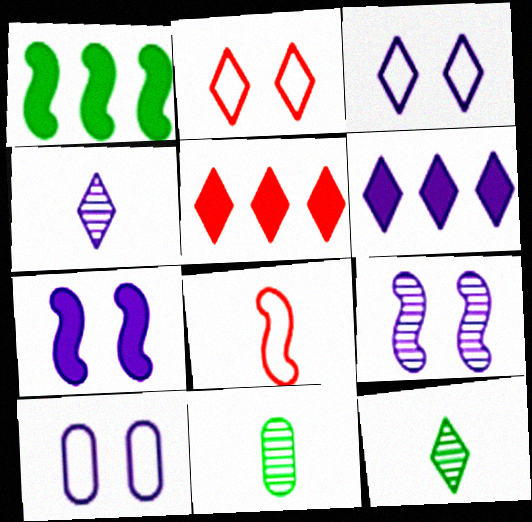[[1, 8, 9], 
[2, 6, 12], 
[3, 4, 6], 
[3, 5, 12]]